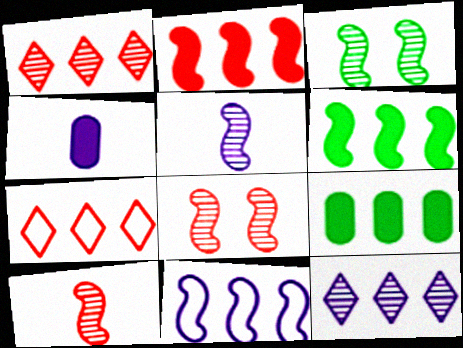[[1, 9, 11], 
[3, 4, 7]]